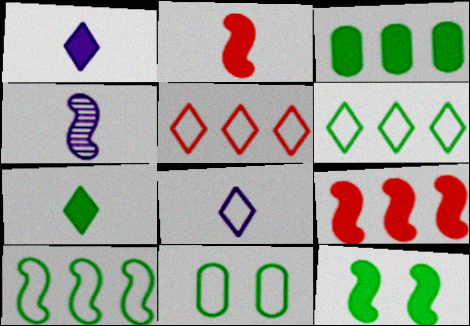[[3, 7, 12]]